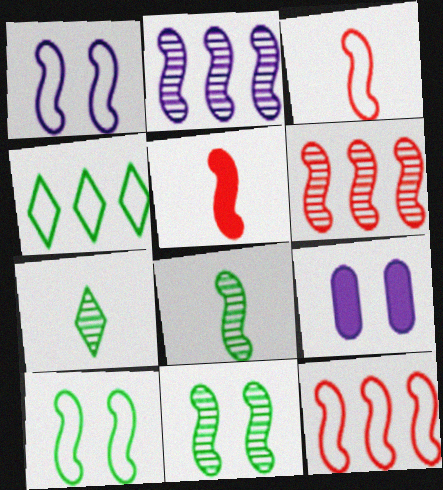[[2, 5, 10], 
[7, 9, 12]]